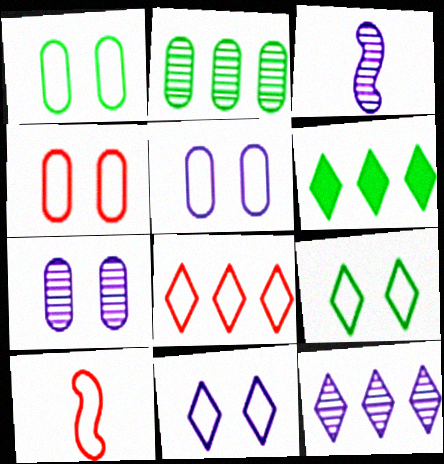[[1, 4, 5], 
[3, 4, 6], 
[3, 7, 12], 
[4, 8, 10], 
[6, 7, 10], 
[6, 8, 12]]